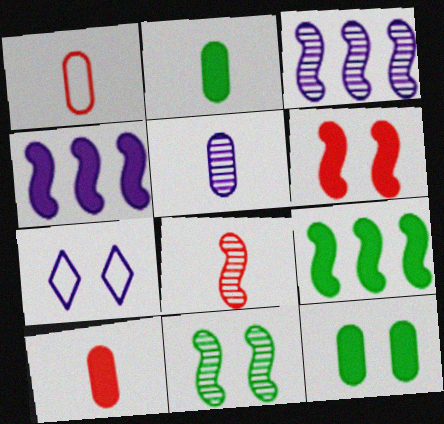[[1, 2, 5], 
[3, 8, 11], 
[4, 5, 7]]